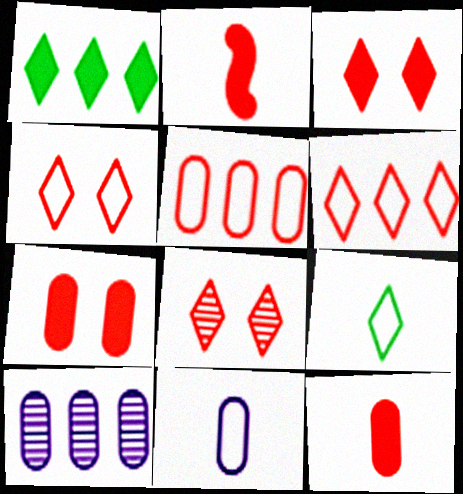[[2, 5, 8], 
[3, 4, 8]]